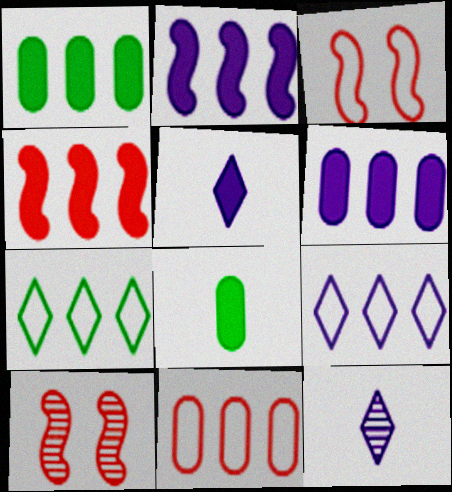[[1, 3, 12], 
[8, 9, 10]]